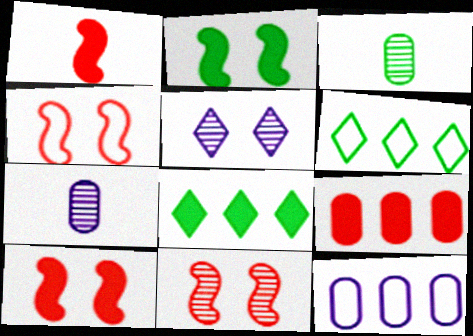[[2, 3, 6], 
[4, 7, 8], 
[4, 10, 11], 
[6, 7, 10]]